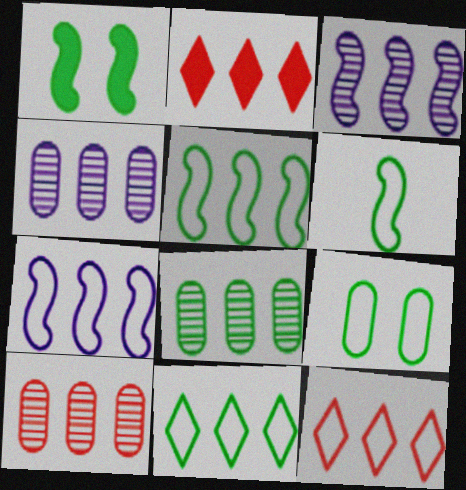[[2, 4, 5], 
[2, 7, 8], 
[4, 8, 10], 
[6, 9, 11]]